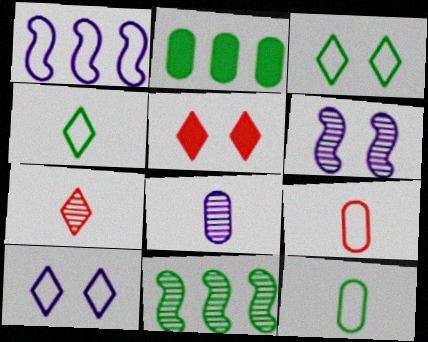[[1, 3, 9]]